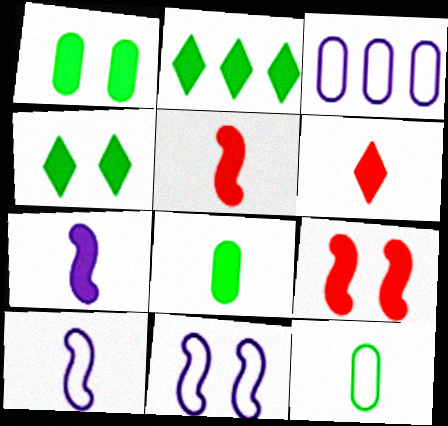[[6, 7, 8]]